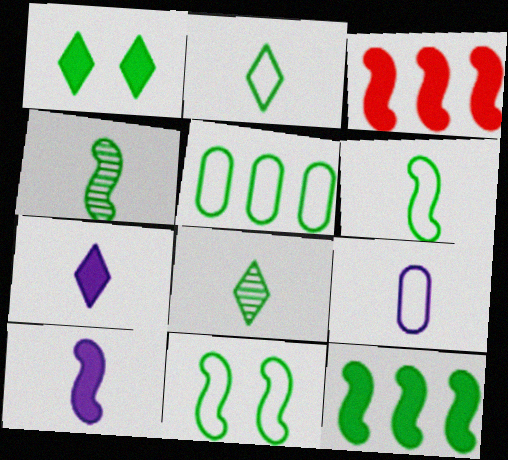[[1, 4, 5], 
[2, 5, 11], 
[4, 11, 12]]